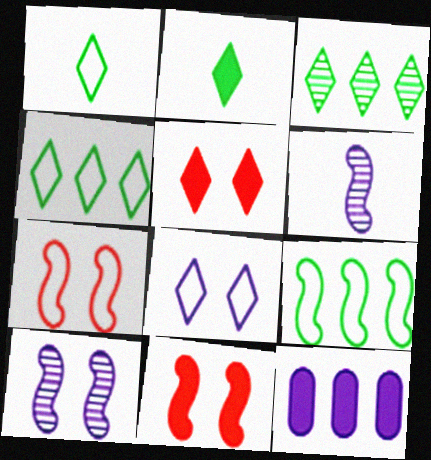[[2, 11, 12], 
[6, 8, 12], 
[6, 9, 11]]